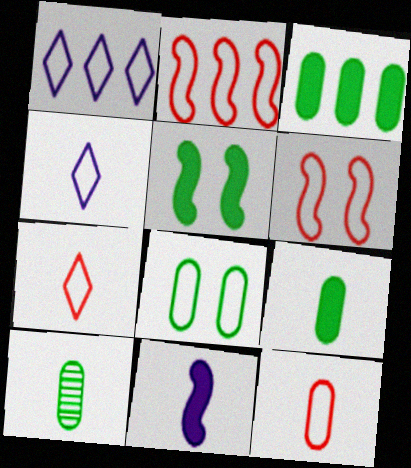[[2, 4, 8], 
[3, 8, 10], 
[7, 10, 11]]